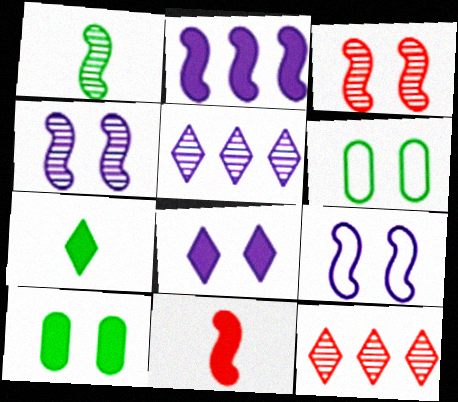[[3, 6, 8], 
[5, 6, 11]]